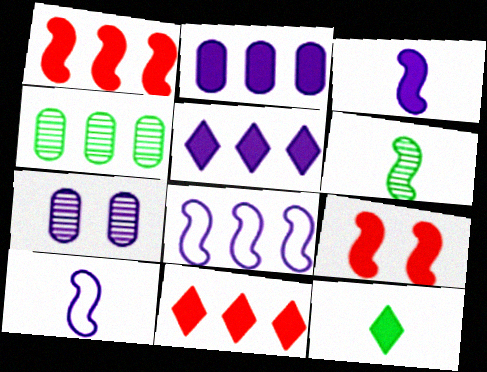[[2, 9, 12], 
[4, 8, 11], 
[5, 7, 10], 
[6, 8, 9]]